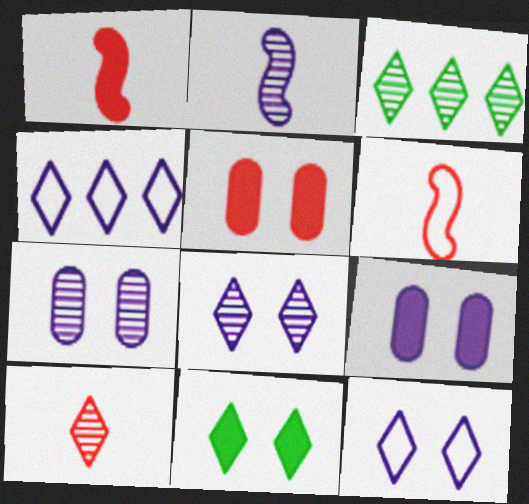[[2, 4, 9], 
[3, 6, 9], 
[3, 8, 10], 
[4, 10, 11]]